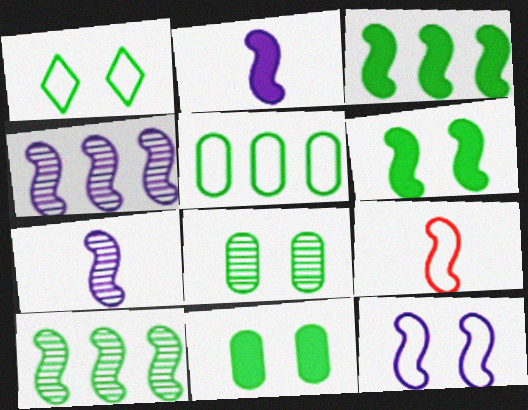[[1, 6, 8], 
[2, 4, 12], 
[4, 6, 9]]